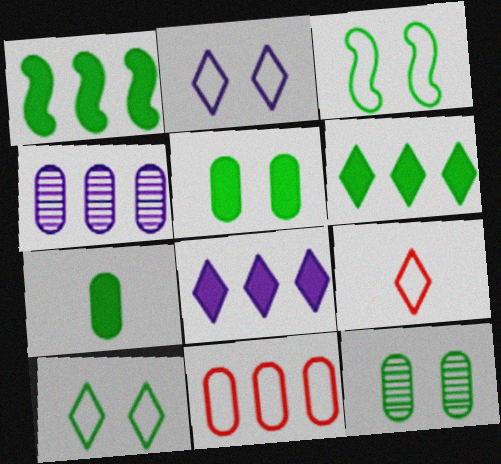[]